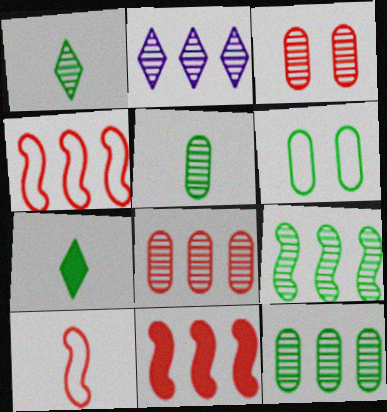[[2, 8, 9], 
[6, 7, 9]]